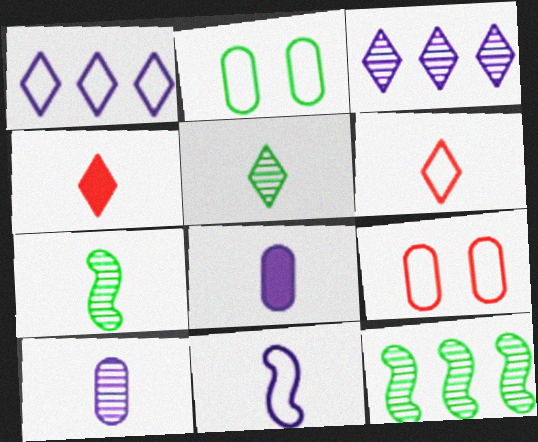[[6, 7, 8]]